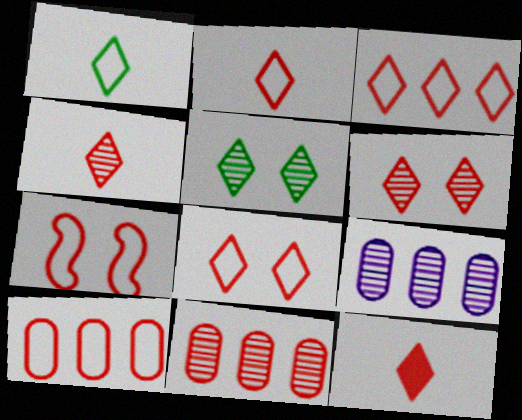[[2, 3, 8], 
[2, 4, 12], 
[2, 7, 10], 
[3, 6, 12], 
[7, 11, 12]]